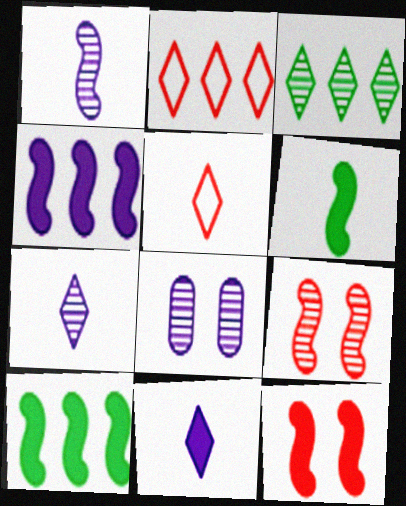[[2, 6, 8], 
[4, 6, 12], 
[5, 8, 10]]